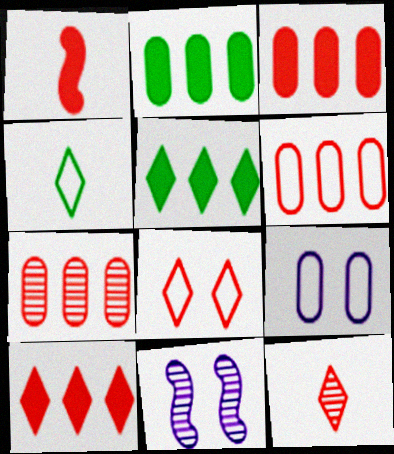[[1, 7, 8], 
[3, 4, 11], 
[3, 6, 7], 
[8, 10, 12]]